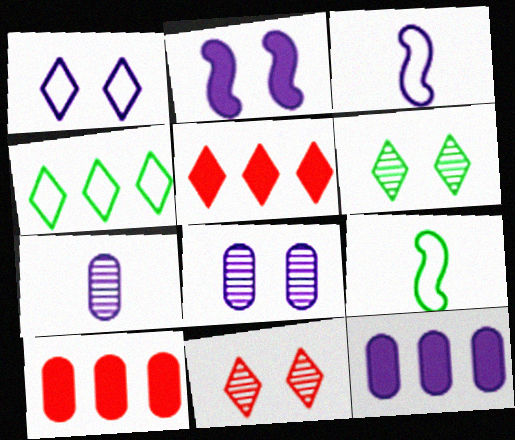[[1, 2, 8], 
[3, 6, 10], 
[5, 8, 9], 
[9, 11, 12]]